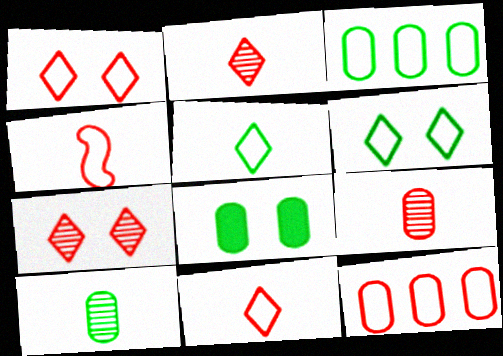[[1, 4, 12], 
[3, 8, 10]]